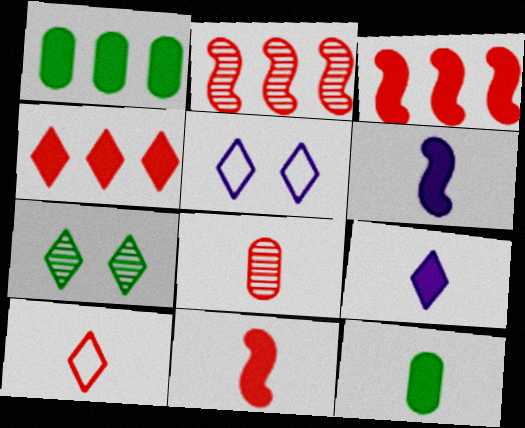[[2, 5, 12], 
[8, 10, 11], 
[9, 11, 12]]